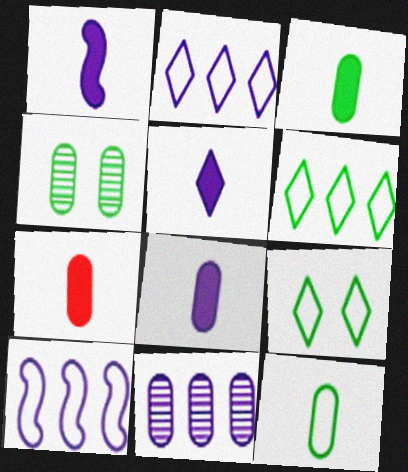[[1, 5, 8], 
[3, 7, 8]]